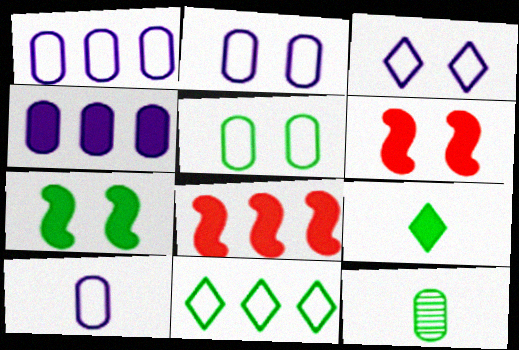[[1, 2, 10], 
[3, 8, 12], 
[4, 6, 9], 
[7, 11, 12]]